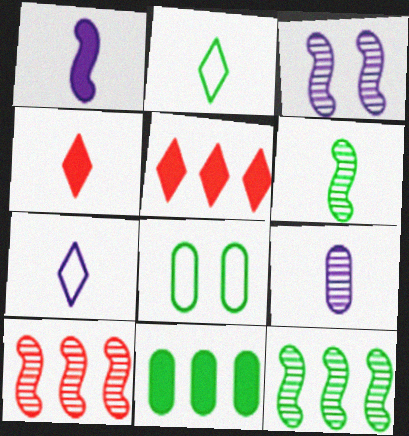[[1, 7, 9], 
[3, 6, 10]]